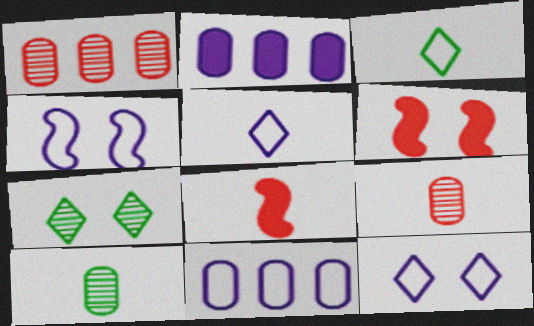[[4, 5, 11], 
[5, 8, 10], 
[7, 8, 11]]